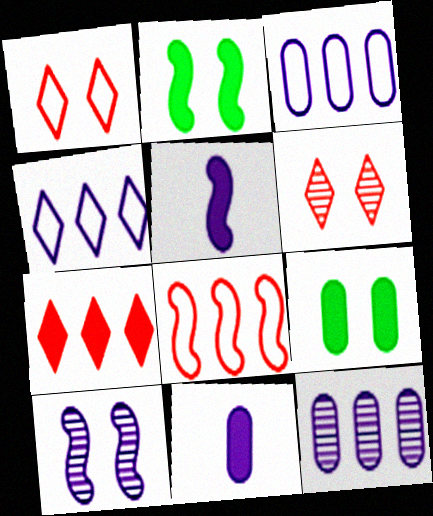[[1, 9, 10], 
[2, 7, 11], 
[4, 10, 11], 
[5, 7, 9]]